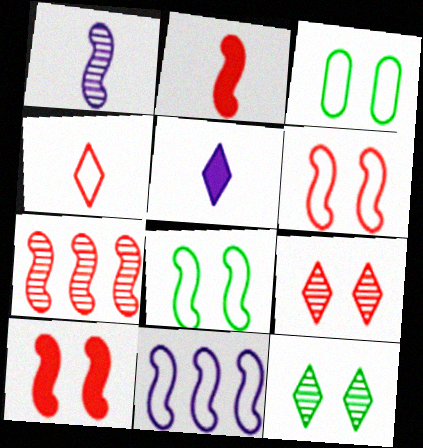[[2, 6, 7], 
[3, 4, 11], 
[3, 5, 7]]